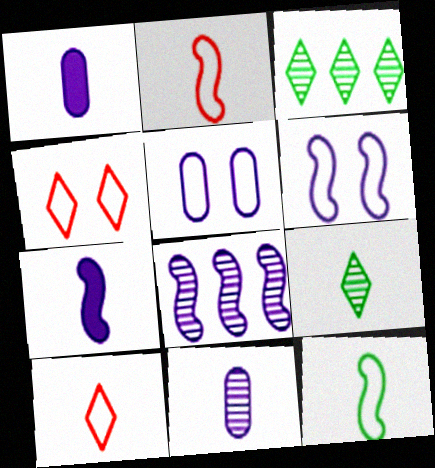[[1, 2, 9], 
[6, 7, 8]]